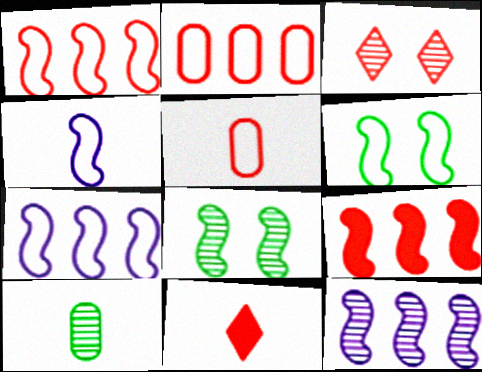[[1, 4, 6], 
[3, 5, 9], 
[3, 10, 12], 
[4, 8, 9], 
[4, 10, 11]]